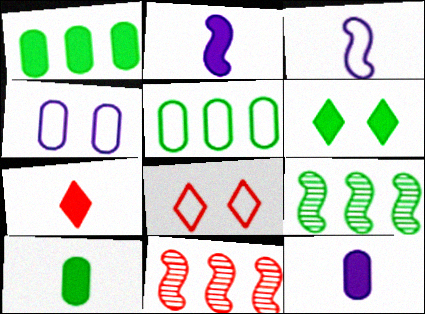[[2, 7, 10], 
[3, 5, 8], 
[4, 7, 9], 
[8, 9, 12]]